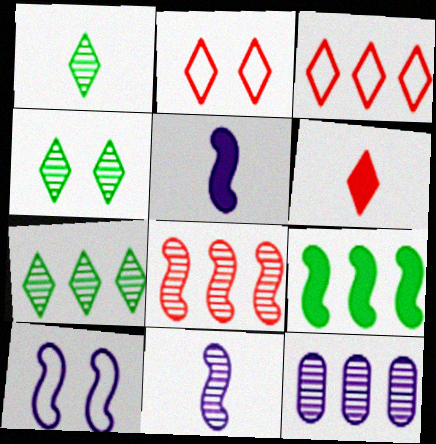[[1, 4, 7], 
[3, 9, 12], 
[7, 8, 12]]